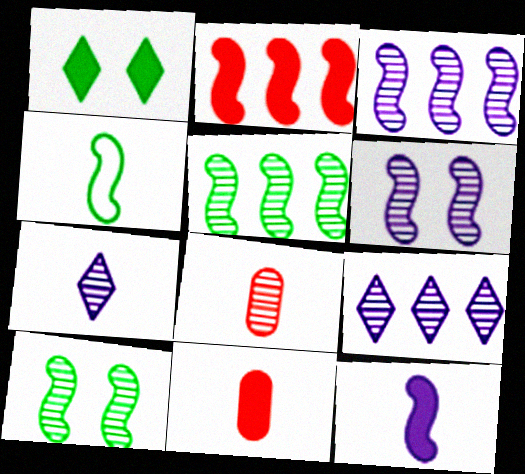[[2, 4, 6], 
[4, 7, 11], 
[8, 9, 10]]